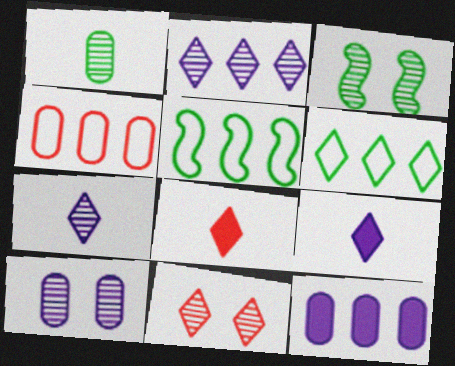[[3, 4, 9], 
[3, 10, 11], 
[5, 8, 10], 
[6, 9, 11]]